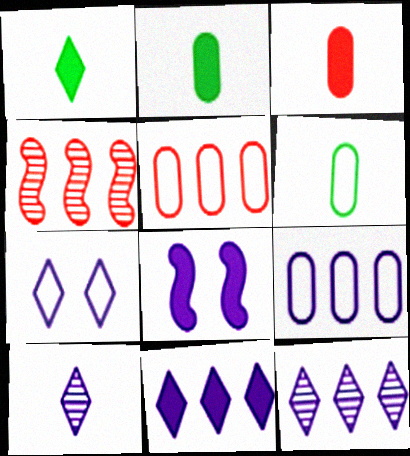[[2, 4, 7], 
[7, 10, 11], 
[8, 9, 10]]